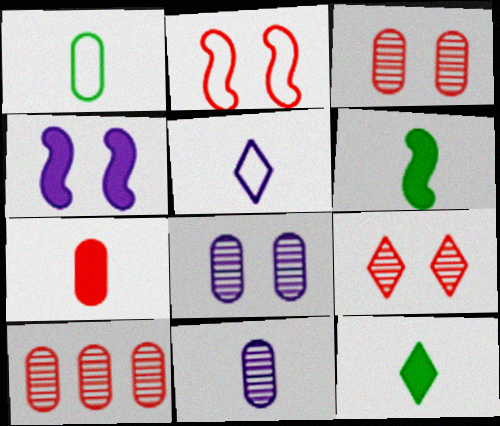[[1, 7, 11]]